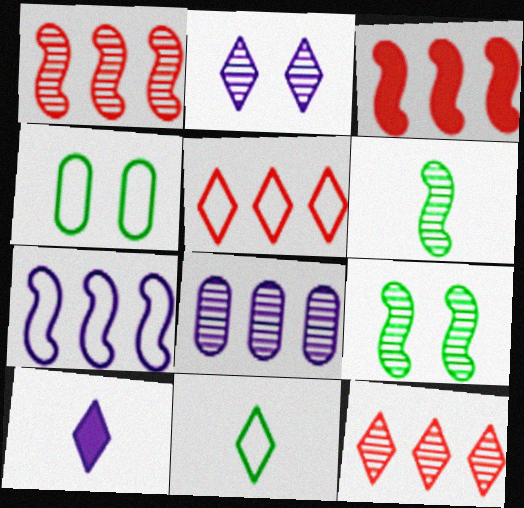[[1, 4, 10]]